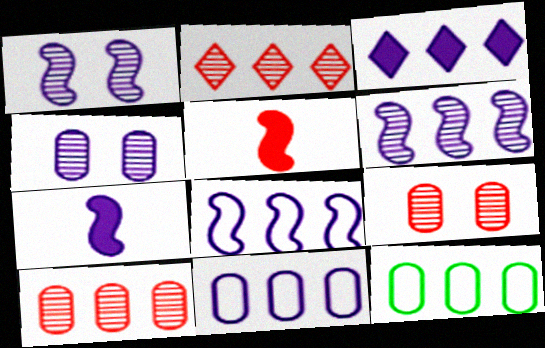[[1, 7, 8], 
[3, 6, 11]]